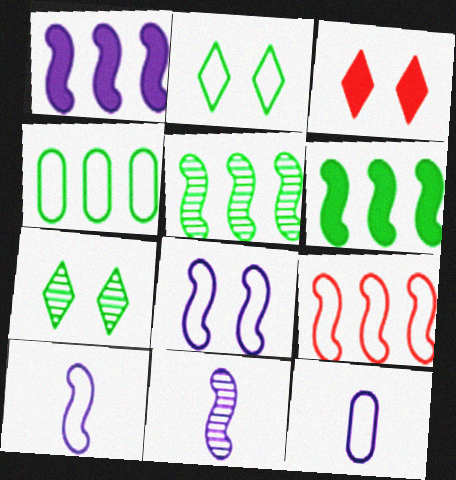[[1, 5, 9], 
[1, 8, 11], 
[2, 9, 12], 
[3, 4, 11], 
[3, 5, 12]]